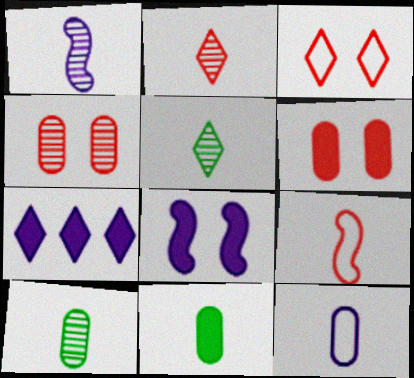[[1, 2, 10], 
[3, 5, 7]]